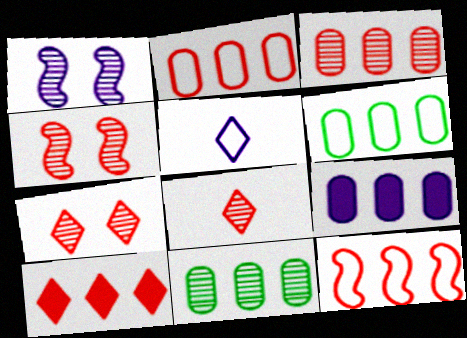[[1, 5, 9], 
[1, 8, 11], 
[2, 9, 11], 
[3, 4, 8], 
[3, 6, 9], 
[3, 10, 12]]